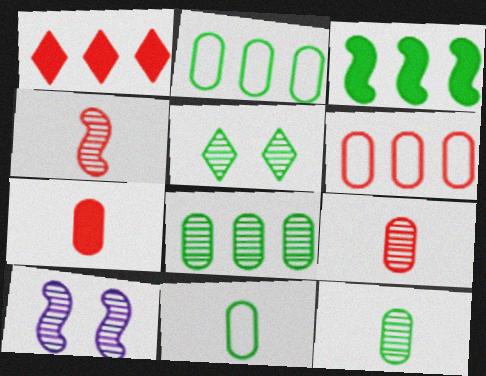[[1, 10, 11], 
[3, 5, 11]]